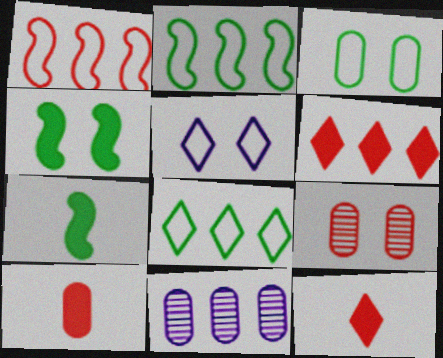[[1, 9, 12], 
[2, 6, 11], 
[3, 10, 11], 
[4, 5, 9]]